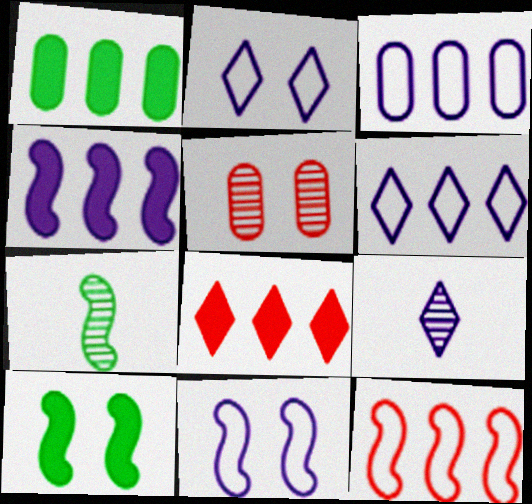[[1, 4, 8], 
[2, 5, 10]]